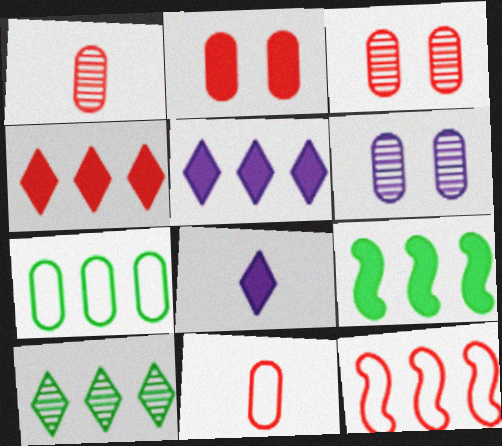[[2, 8, 9], 
[7, 9, 10]]